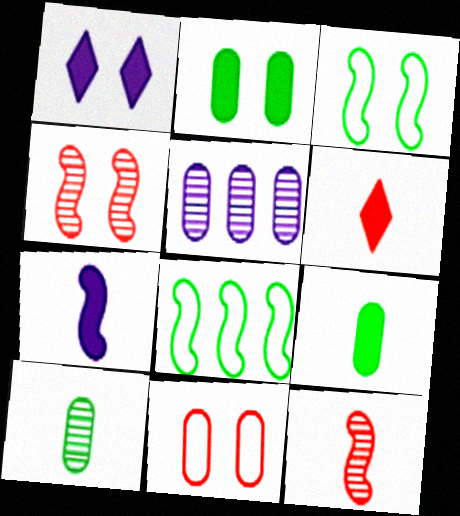[[3, 5, 6], 
[4, 7, 8], 
[5, 9, 11], 
[6, 7, 9]]